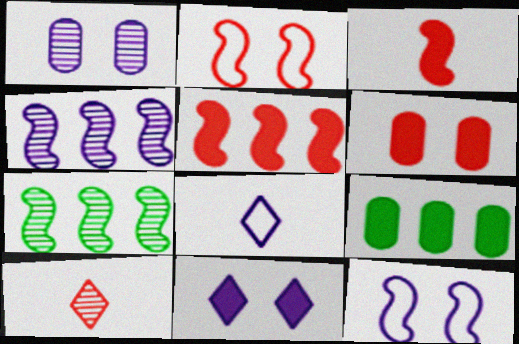[[1, 7, 10], 
[1, 11, 12], 
[3, 7, 12], 
[3, 9, 11], 
[6, 7, 8], 
[9, 10, 12]]